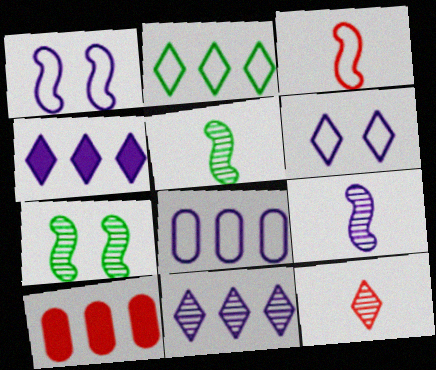[[5, 6, 10]]